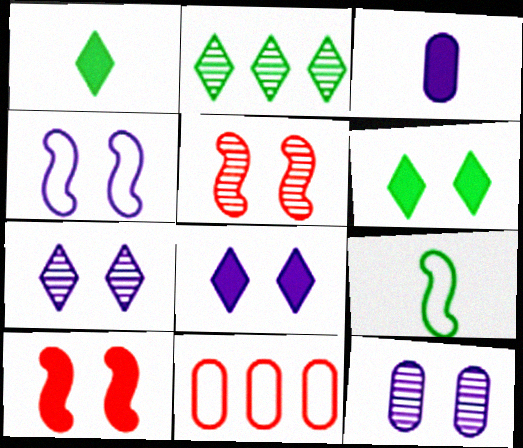[[4, 8, 12]]